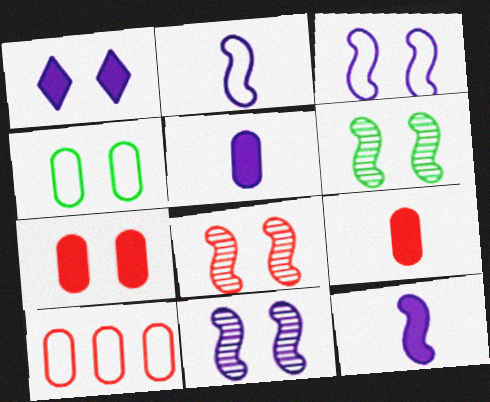[[1, 4, 8], 
[6, 8, 11]]